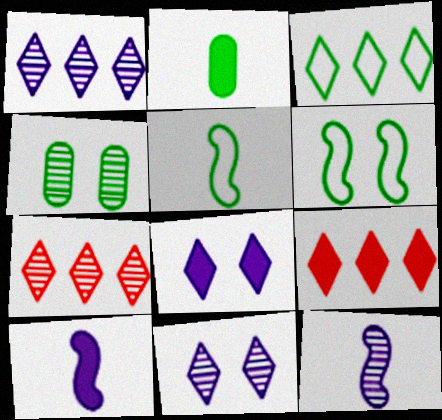[[1, 3, 9], 
[4, 7, 12]]